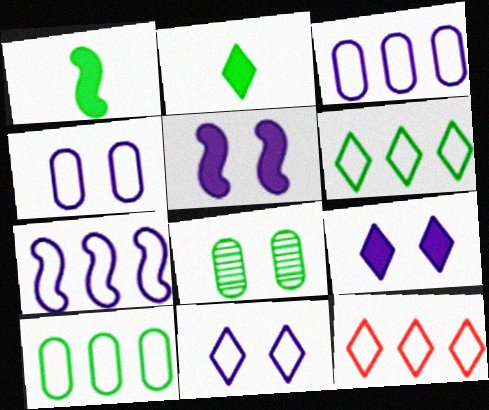[[1, 6, 8], 
[7, 10, 12]]